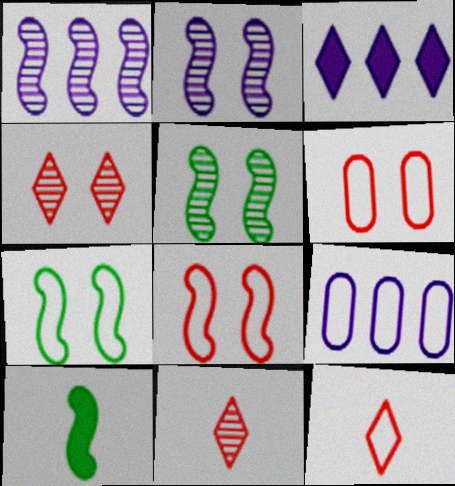[[1, 3, 9], 
[1, 8, 10], 
[4, 9, 10], 
[7, 9, 12]]